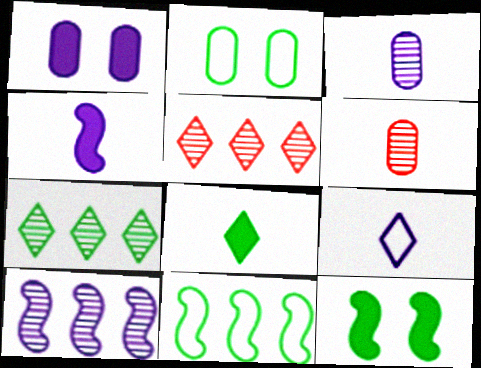[[1, 9, 10], 
[2, 4, 5], 
[3, 4, 9]]